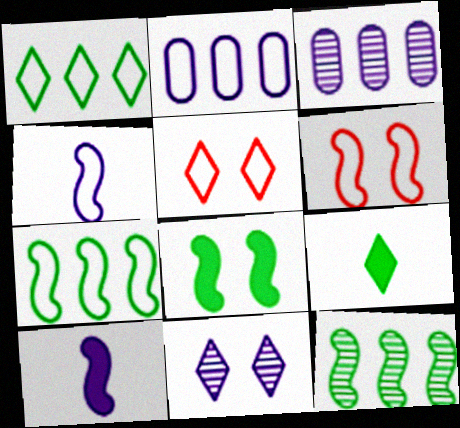[[2, 10, 11], 
[3, 6, 9], 
[4, 6, 7], 
[6, 10, 12]]